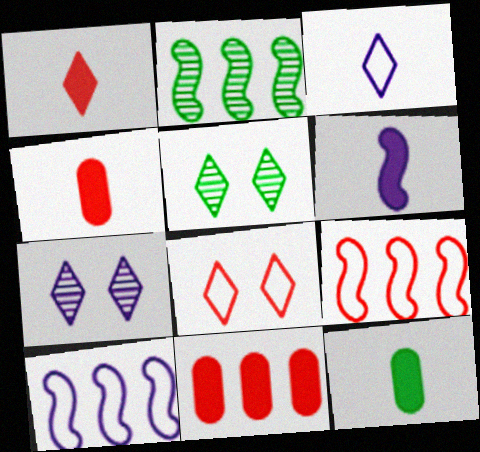[[1, 6, 12], 
[4, 5, 10], 
[7, 9, 12]]